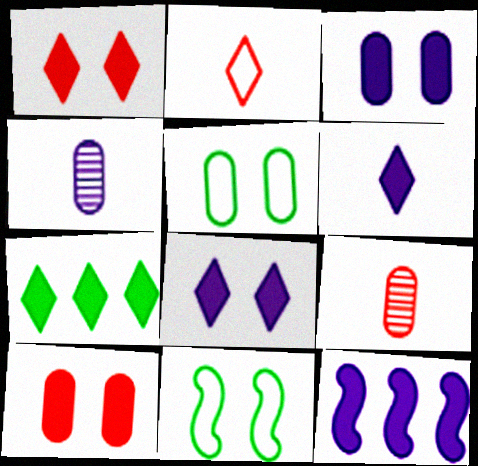[[1, 6, 7], 
[3, 6, 12]]